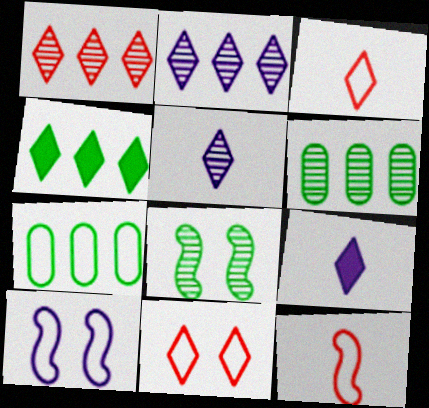[[3, 7, 10], 
[4, 5, 11]]